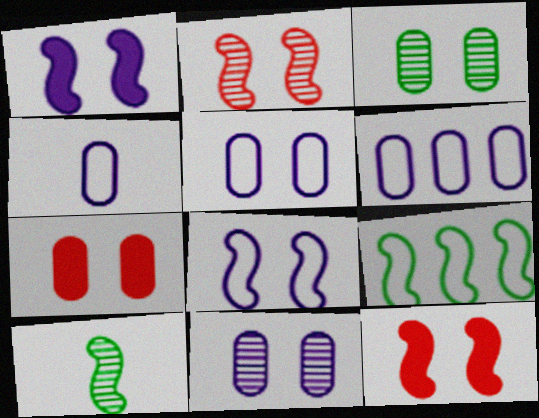[[3, 5, 7], 
[4, 5, 6]]